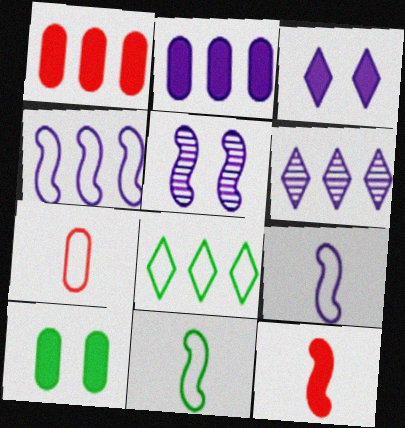[[2, 4, 6]]